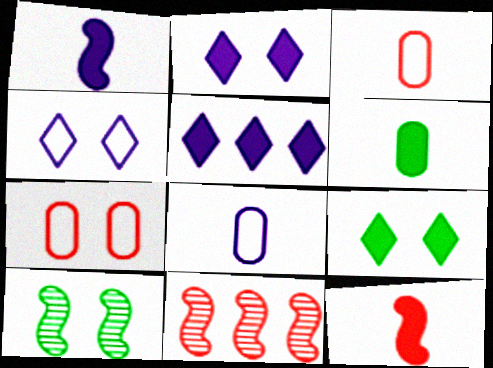[[2, 7, 10], 
[3, 5, 10], 
[4, 6, 11], 
[8, 9, 11]]